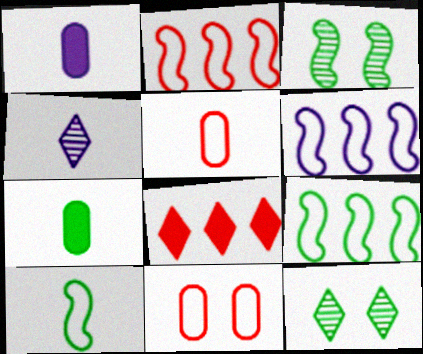[[1, 2, 12], 
[2, 6, 9], 
[7, 9, 12]]